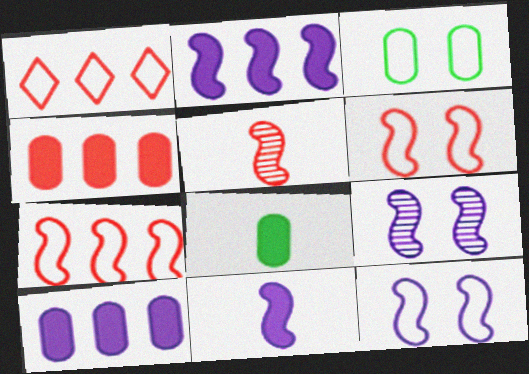[[1, 8, 9]]